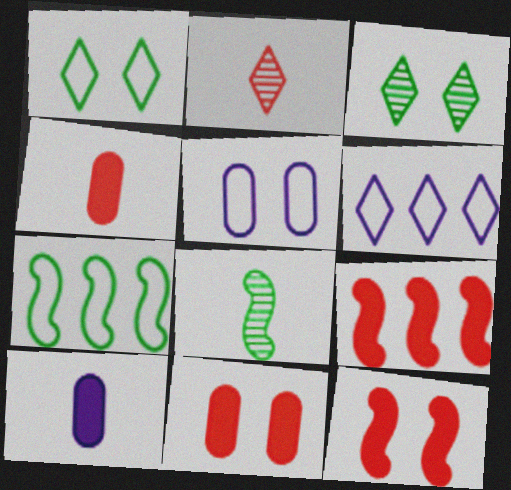[[3, 5, 12], 
[6, 8, 11]]